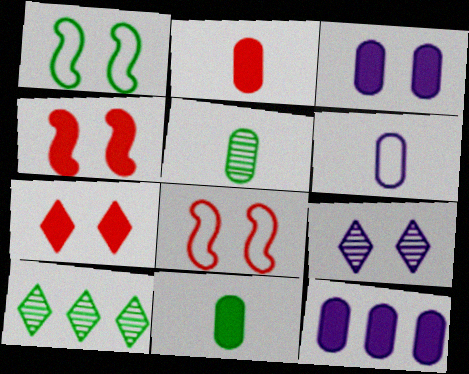[[1, 10, 11], 
[2, 5, 6], 
[4, 6, 10]]